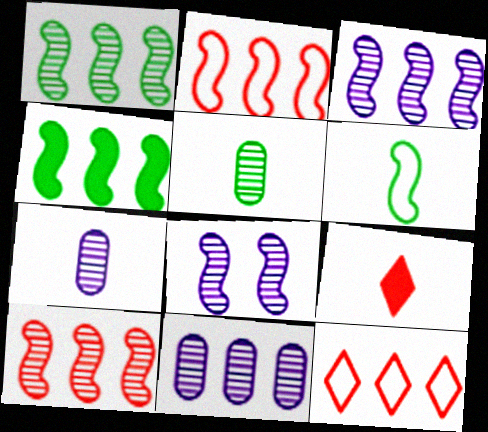[[1, 3, 10], 
[2, 3, 4], 
[4, 11, 12], 
[6, 7, 9]]